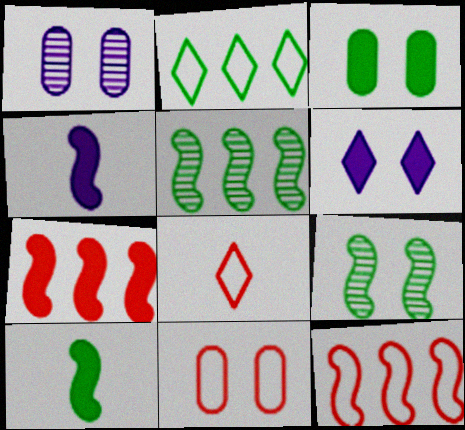[[1, 3, 11], 
[4, 9, 12], 
[6, 9, 11], 
[8, 11, 12]]